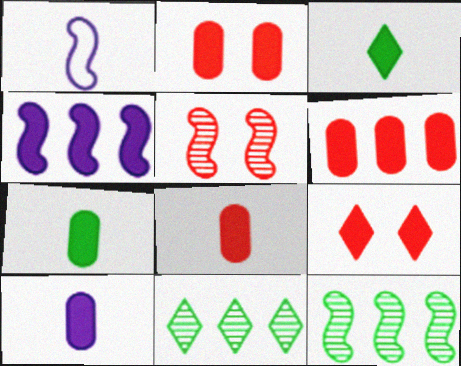[[1, 2, 11], 
[2, 3, 4], 
[2, 6, 8], 
[4, 7, 9], 
[7, 8, 10]]